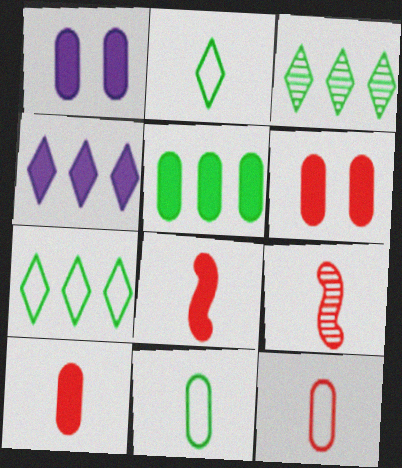[[1, 5, 10], 
[1, 7, 9]]